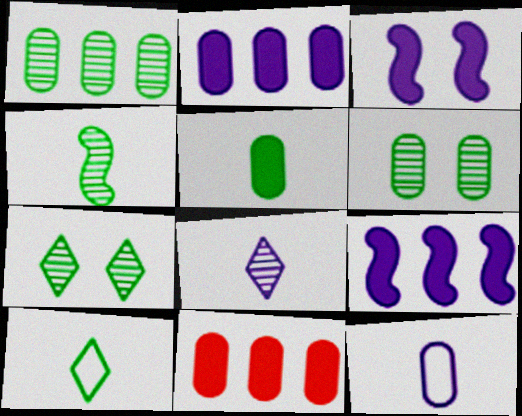[[1, 4, 7], 
[4, 5, 10], 
[6, 11, 12]]